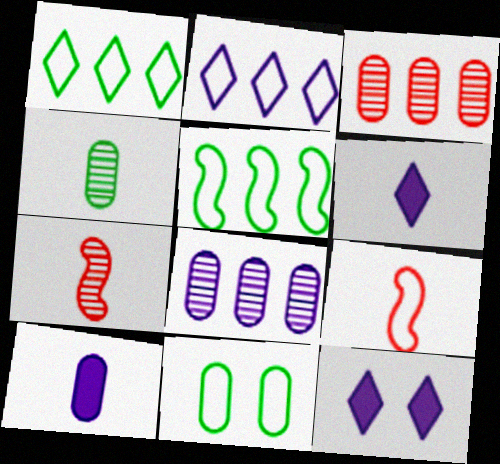[[2, 9, 11], 
[3, 10, 11], 
[4, 6, 9]]